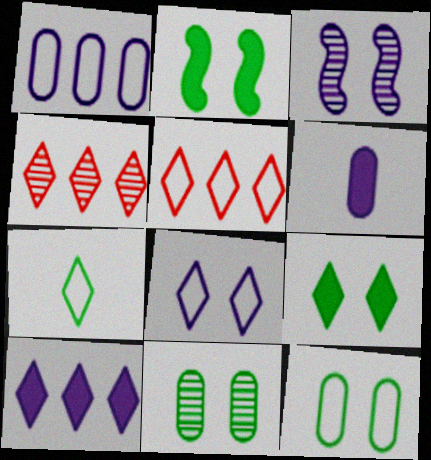[[5, 7, 8]]